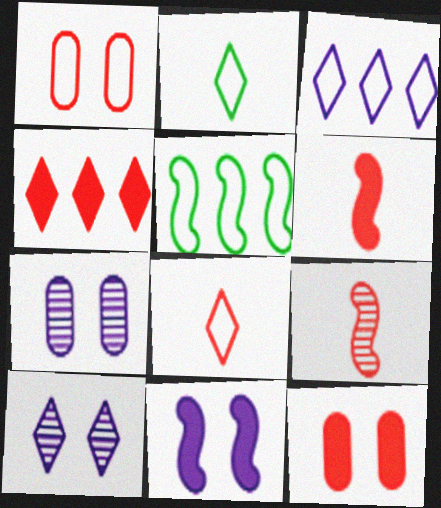[[1, 4, 9], 
[2, 4, 10], 
[4, 6, 12], 
[5, 9, 11]]